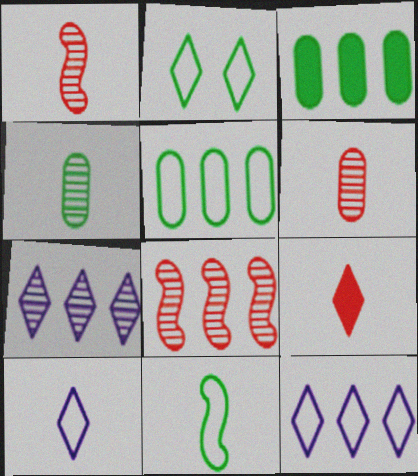[[2, 5, 11], 
[2, 7, 9], 
[3, 8, 12]]